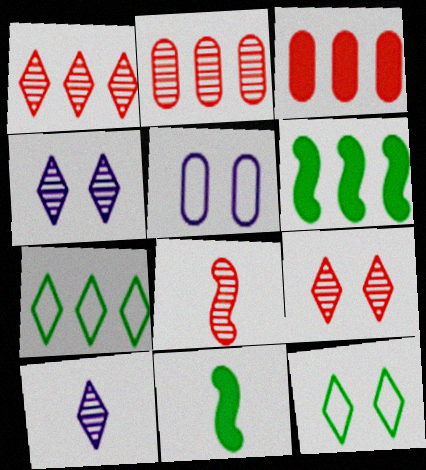[[1, 5, 11], 
[2, 8, 9]]